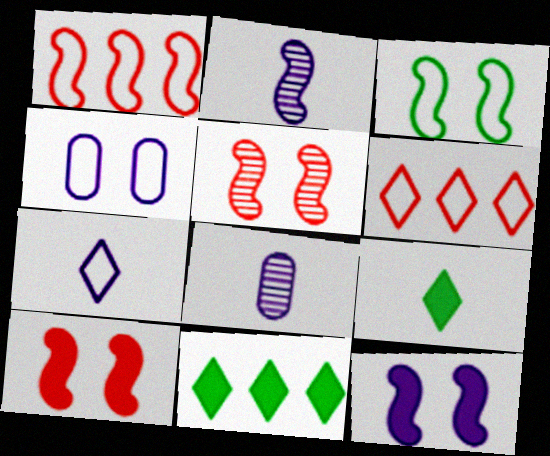[[3, 5, 12]]